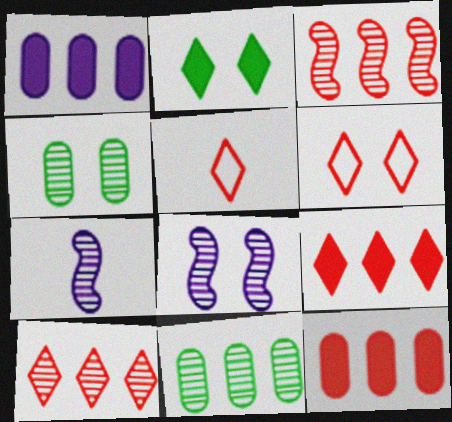[[4, 7, 10]]